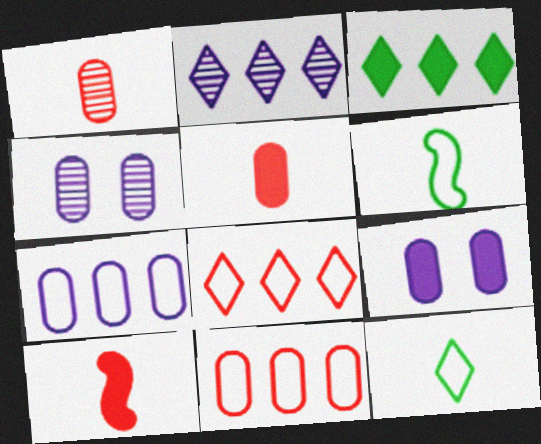[[2, 3, 8], 
[3, 9, 10]]